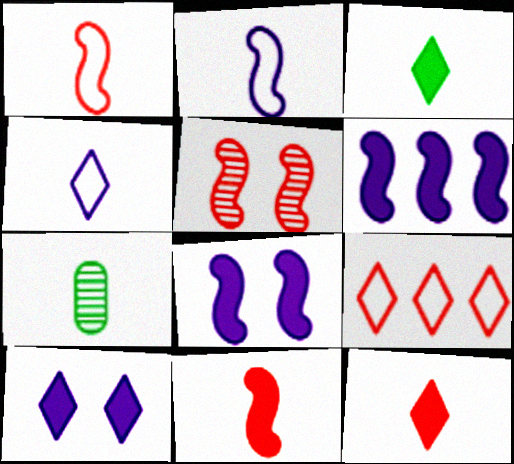[[2, 7, 12], 
[4, 7, 11], 
[7, 8, 9]]